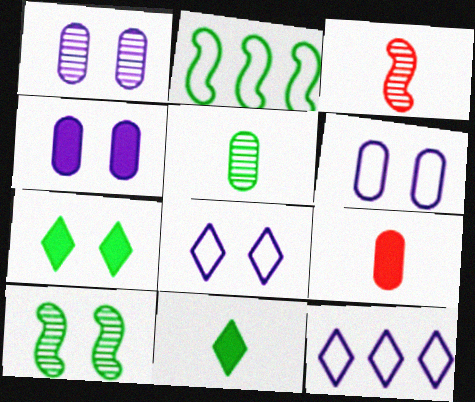[[1, 4, 6], 
[2, 5, 7], 
[9, 10, 12]]